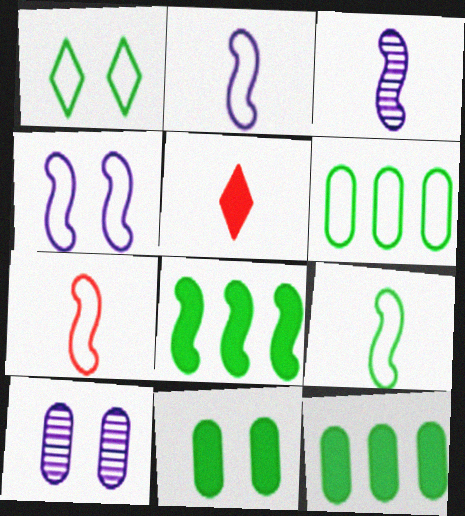[[1, 6, 9], 
[2, 7, 9]]